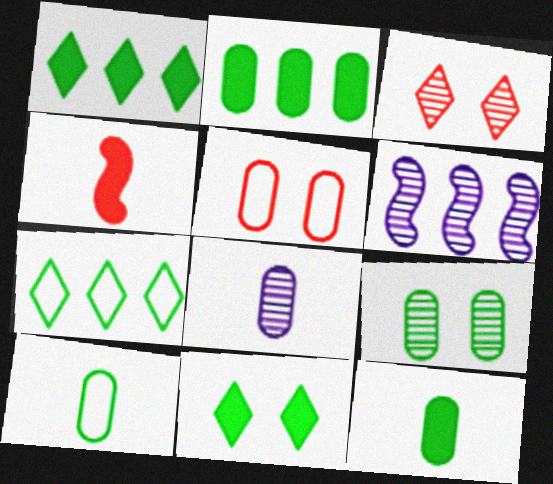[[2, 5, 8], 
[2, 9, 10]]